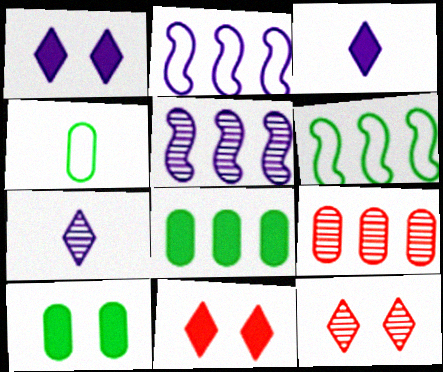[[4, 5, 11]]